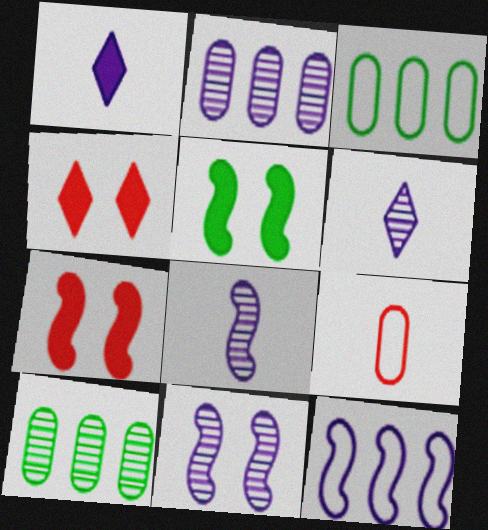[[2, 6, 11], 
[3, 4, 8], 
[3, 6, 7]]